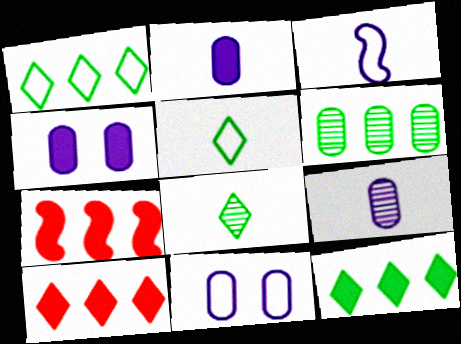[[7, 8, 11]]